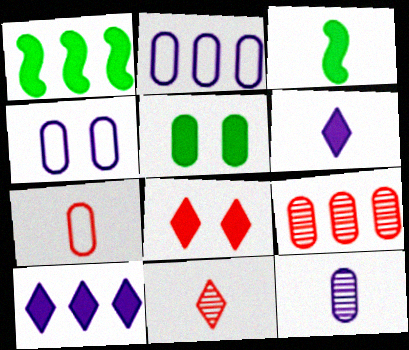[[1, 4, 11]]